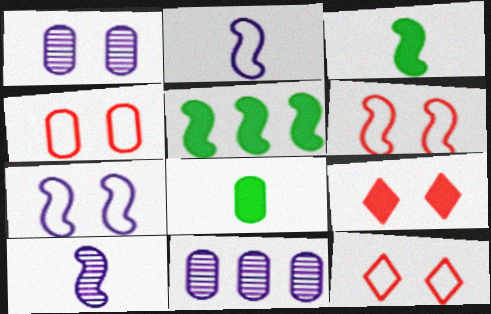[[3, 11, 12], 
[4, 6, 12], 
[4, 8, 11], 
[5, 6, 10]]